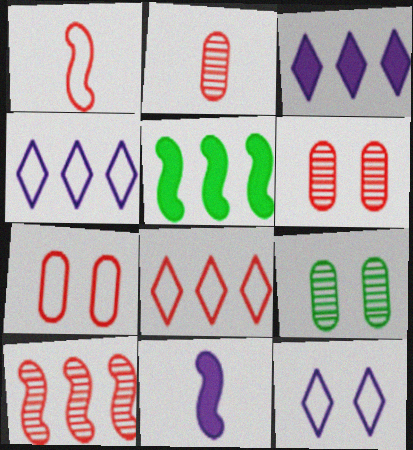[[1, 3, 9], 
[1, 7, 8], 
[2, 5, 12], 
[8, 9, 11]]